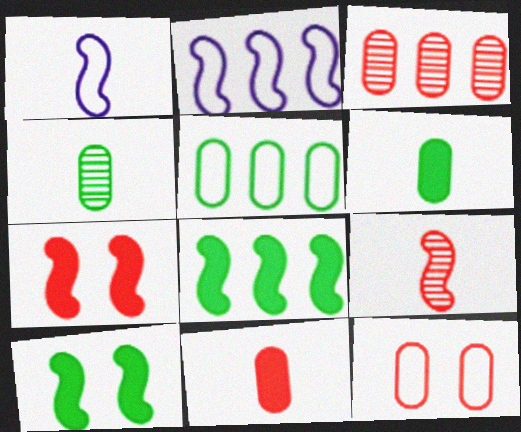[[2, 9, 10], 
[3, 11, 12]]